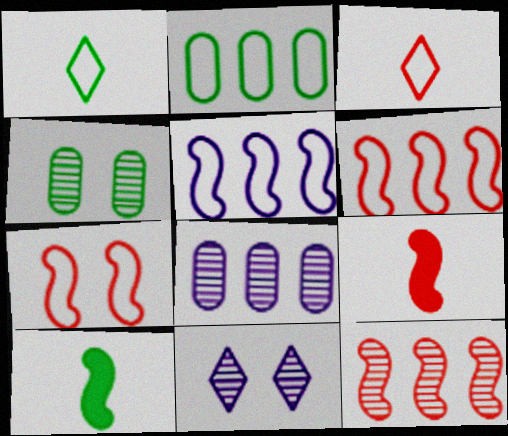[[2, 9, 11], 
[7, 9, 12]]